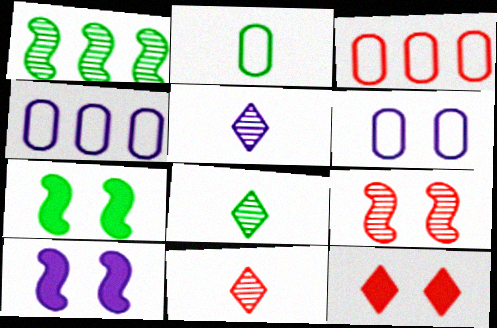[[2, 3, 6], 
[3, 5, 7], 
[3, 8, 10], 
[4, 5, 10], 
[4, 7, 11], 
[5, 8, 11]]